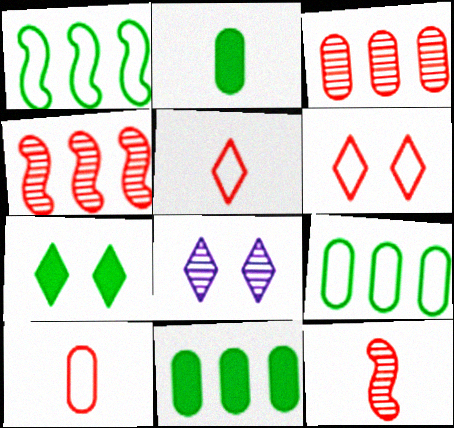[[6, 7, 8]]